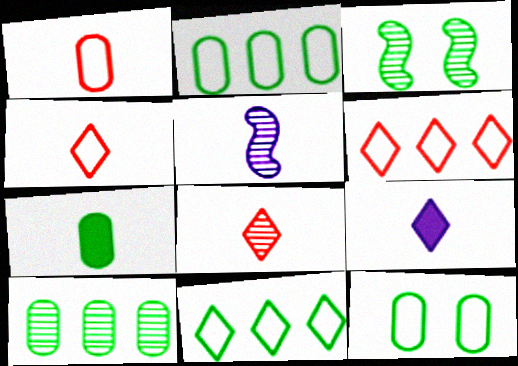[[3, 7, 11], 
[4, 5, 7], 
[7, 10, 12]]